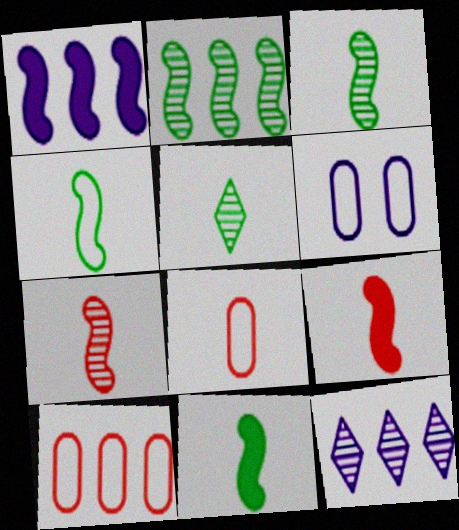[[3, 4, 11]]